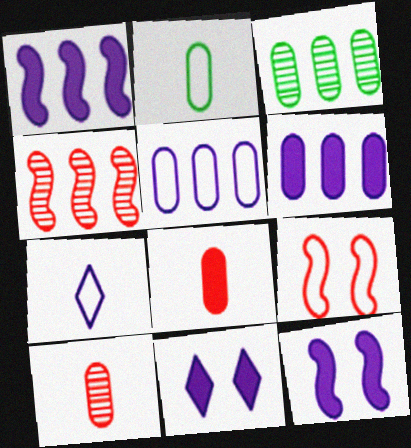[[2, 4, 11]]